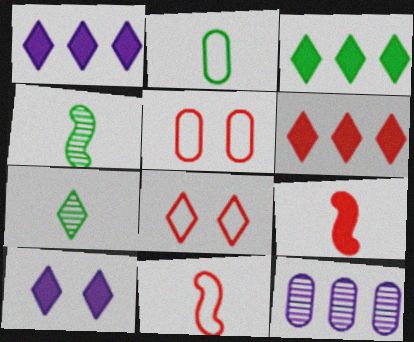[[1, 3, 6], 
[1, 4, 5], 
[1, 7, 8]]